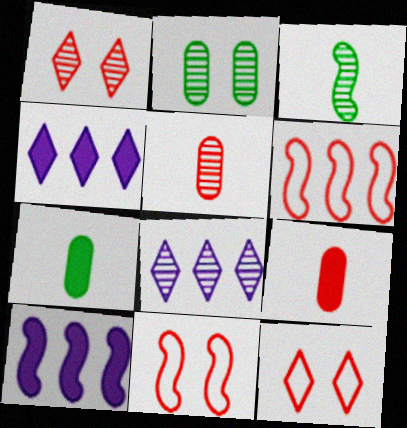[[1, 6, 9], 
[3, 10, 11], 
[7, 8, 11]]